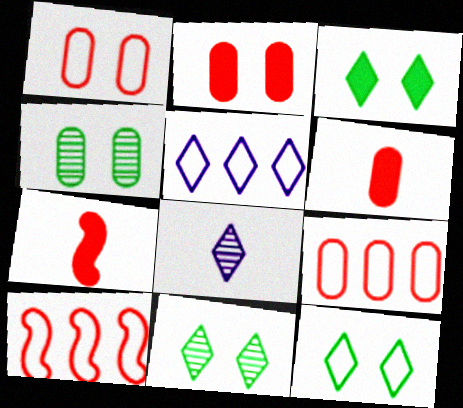[[3, 11, 12], 
[4, 5, 7]]